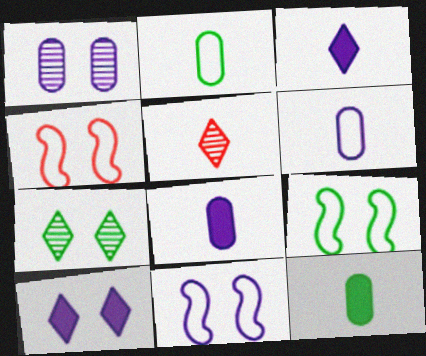[[1, 10, 11], 
[4, 9, 11]]